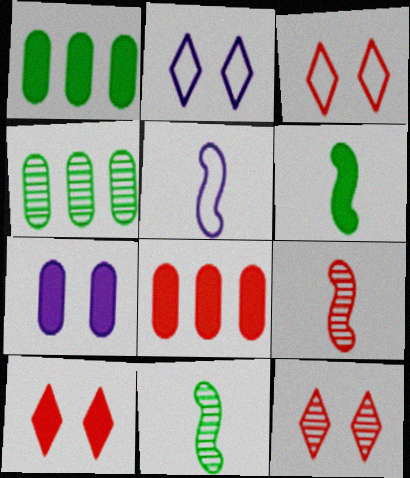[[1, 2, 9], 
[1, 5, 12], 
[2, 8, 11], 
[3, 8, 9], 
[3, 10, 12], 
[4, 5, 10], 
[5, 6, 9]]